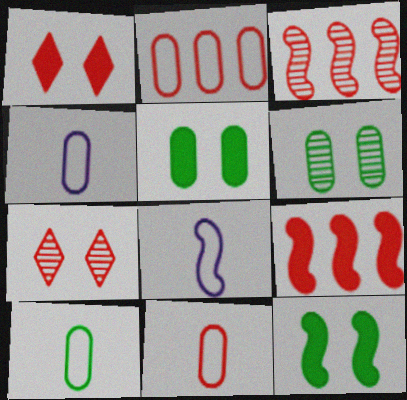[[1, 3, 11], 
[3, 8, 12], 
[4, 10, 11], 
[7, 9, 11]]